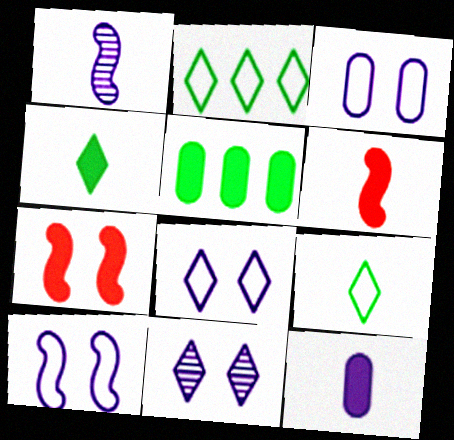[[3, 8, 10], 
[4, 6, 12]]